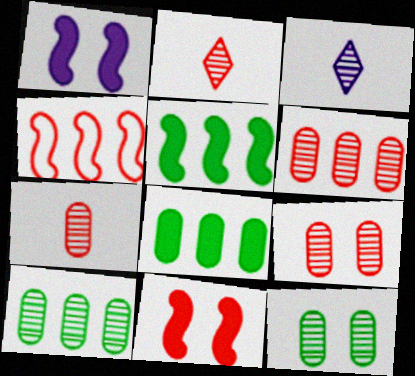[[6, 7, 9]]